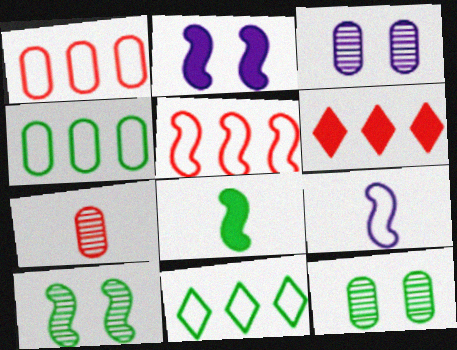[[2, 7, 11], 
[6, 9, 12], 
[8, 11, 12]]